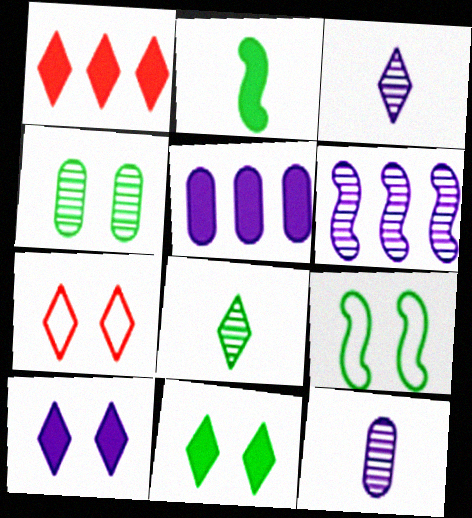[[1, 9, 12], 
[4, 9, 11]]